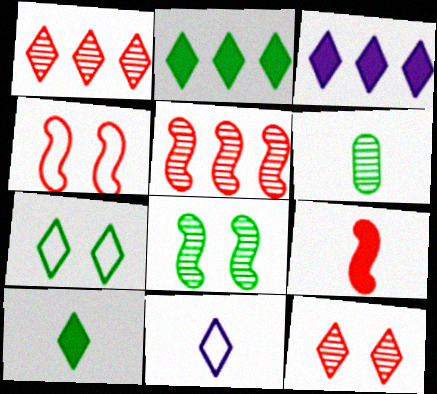[[2, 11, 12], 
[3, 4, 6], 
[4, 5, 9], 
[6, 9, 11]]